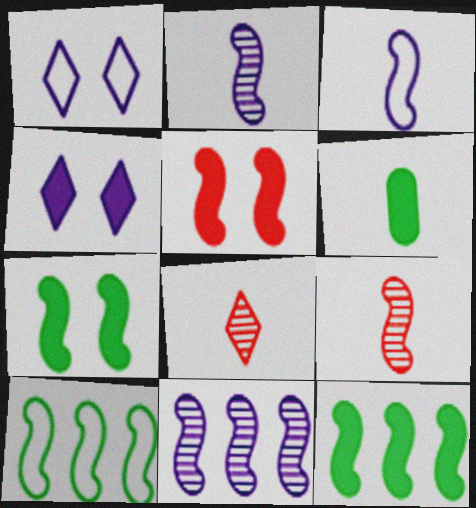[[2, 5, 10], 
[3, 6, 8]]